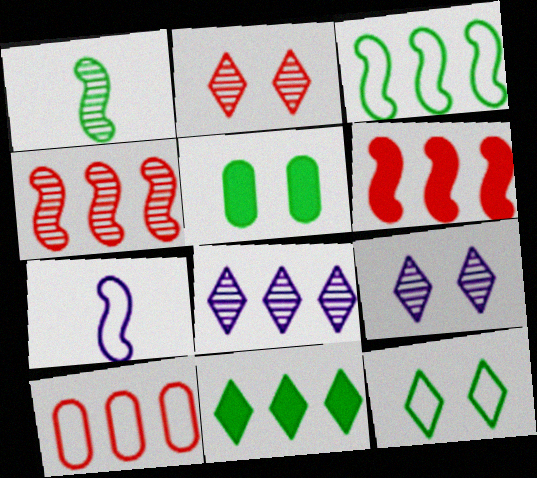[[7, 10, 12]]